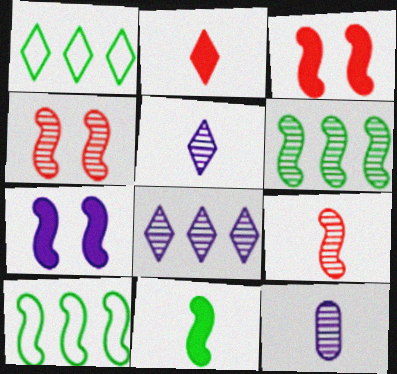[[1, 3, 12], 
[7, 9, 10]]